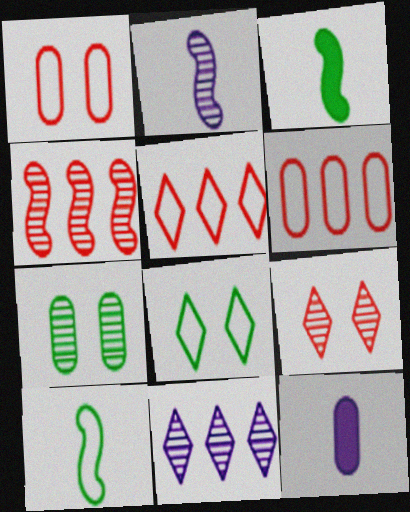[[1, 3, 11], 
[4, 8, 12], 
[6, 7, 12]]